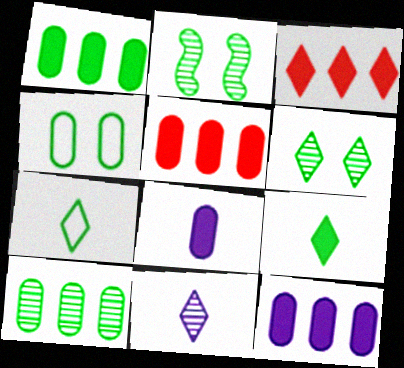[[1, 2, 7], 
[1, 5, 12]]